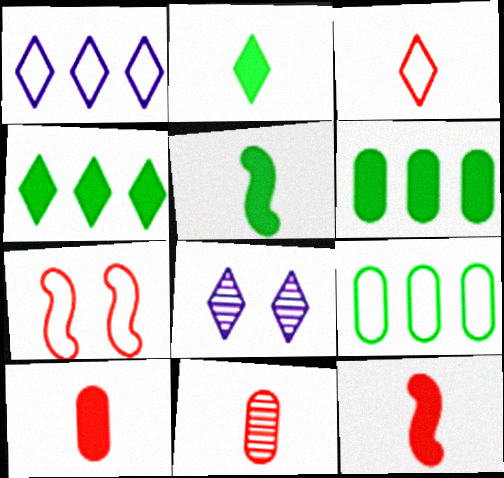[[3, 4, 8], 
[3, 11, 12], 
[8, 9, 12]]